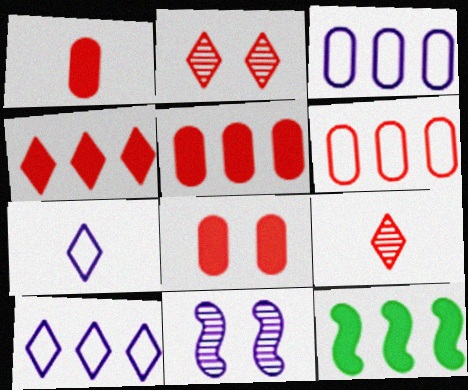[[1, 5, 8]]